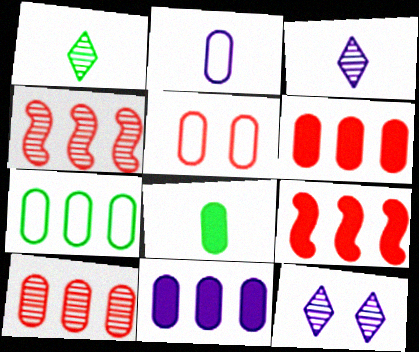[[2, 5, 7], 
[7, 10, 11]]